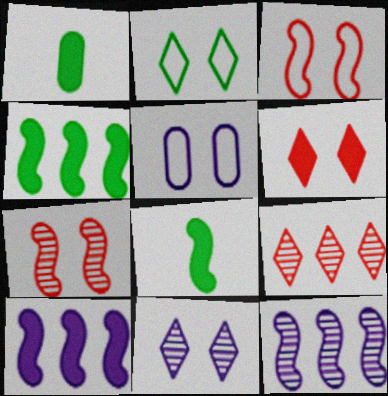[[1, 6, 10], 
[2, 3, 5], 
[2, 6, 11], 
[3, 8, 12], 
[5, 8, 9]]